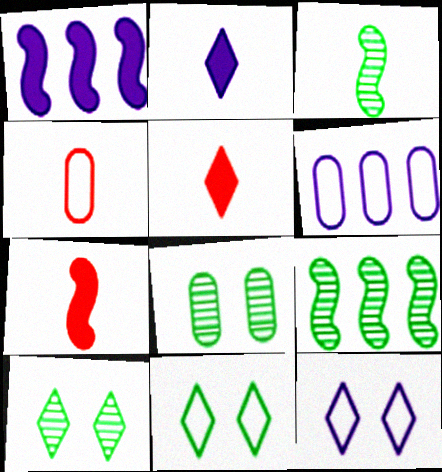[[1, 4, 10], 
[2, 3, 4], 
[6, 7, 10]]